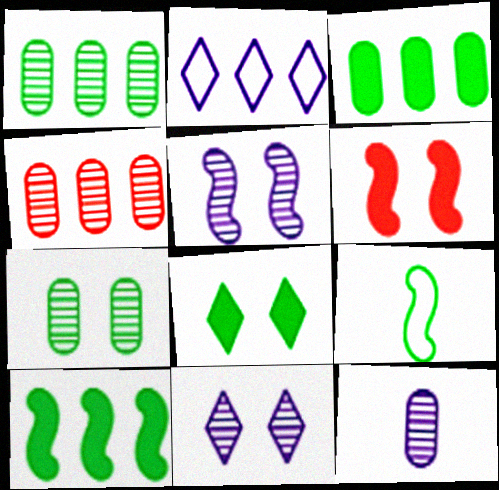[[1, 8, 9], 
[2, 4, 10], 
[4, 7, 12]]